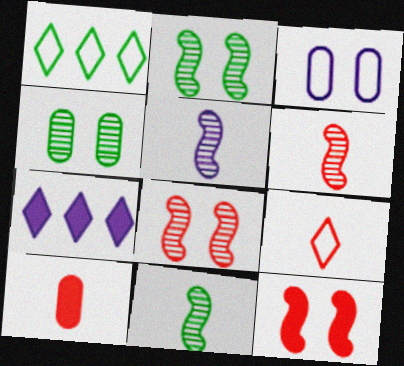[[3, 5, 7], 
[5, 6, 11], 
[6, 9, 10]]